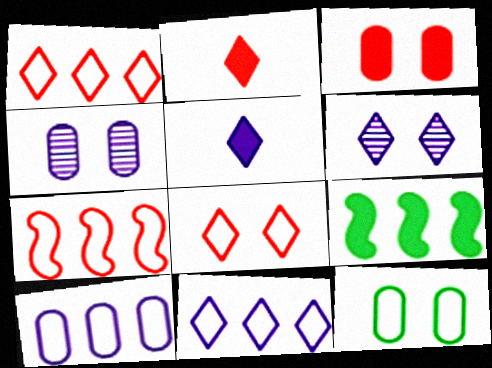[[3, 4, 12], 
[3, 5, 9], 
[5, 6, 11]]